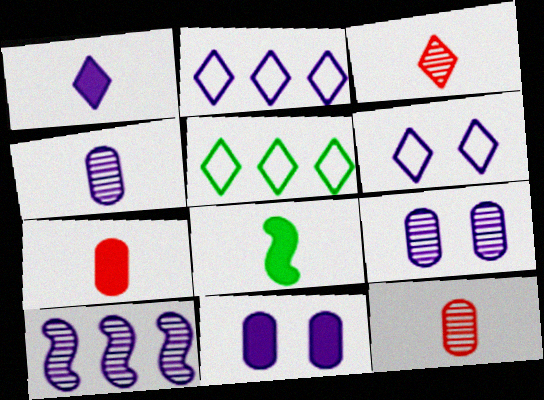[[1, 7, 8]]